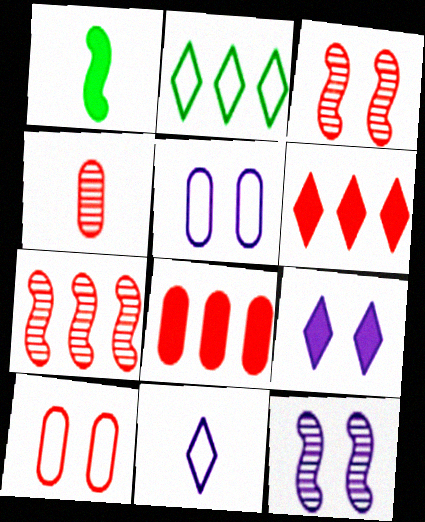[[1, 4, 11], 
[1, 8, 9], 
[4, 8, 10], 
[5, 9, 12]]